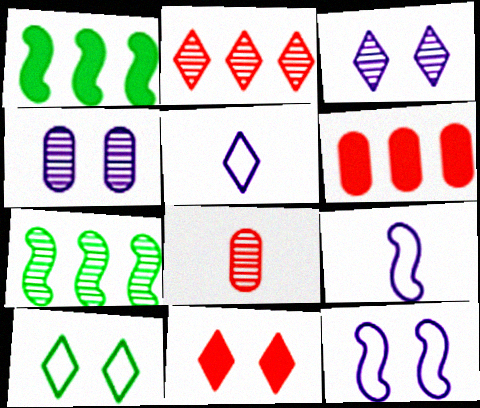[[3, 7, 8], 
[3, 10, 11]]